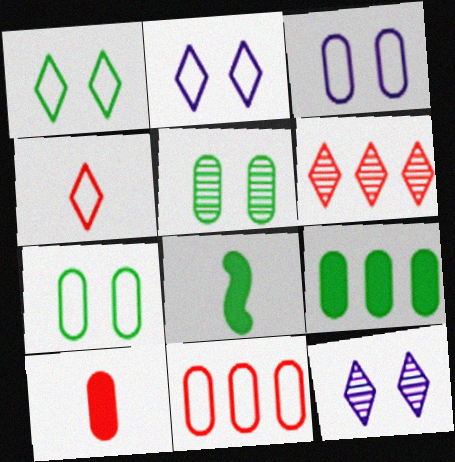[[3, 6, 8], 
[8, 11, 12]]